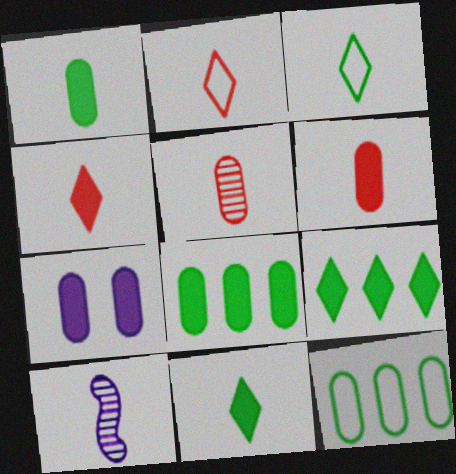[[1, 2, 10], 
[3, 6, 10], 
[5, 7, 12], 
[6, 7, 8]]